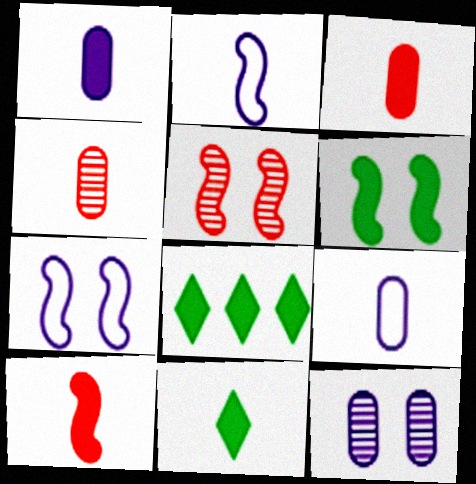[[1, 10, 11], 
[2, 4, 11], 
[4, 7, 8], 
[5, 6, 7], 
[5, 8, 9]]